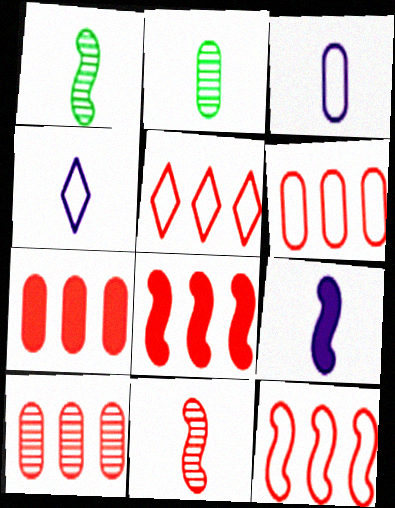[[5, 6, 12], 
[5, 8, 10], 
[6, 7, 10]]